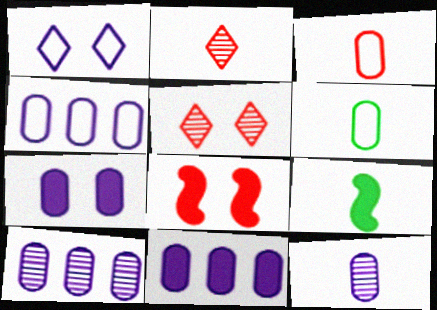[[4, 5, 9], 
[4, 7, 12], 
[4, 10, 11]]